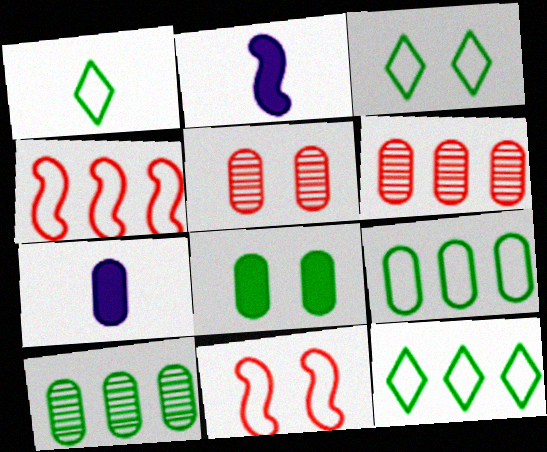[[1, 3, 12], 
[2, 3, 6], 
[2, 5, 12], 
[5, 7, 9]]